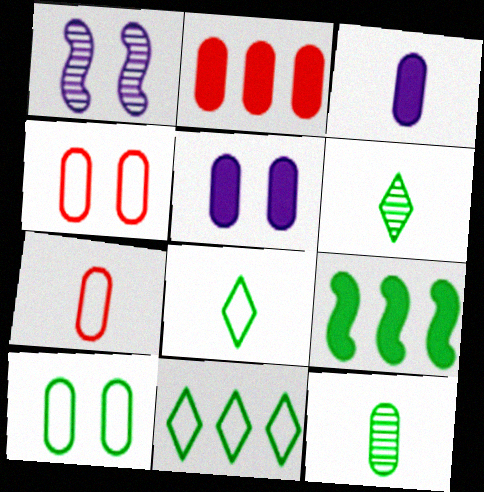[[1, 2, 8], 
[3, 7, 12], 
[6, 9, 10]]